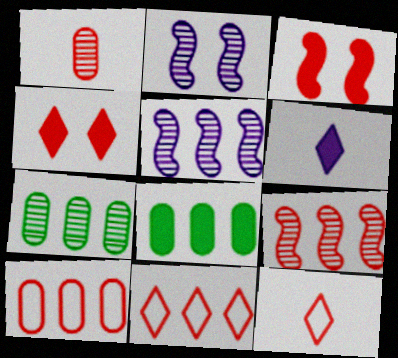[[1, 3, 11], 
[2, 8, 12], 
[3, 6, 8], 
[5, 8, 11]]